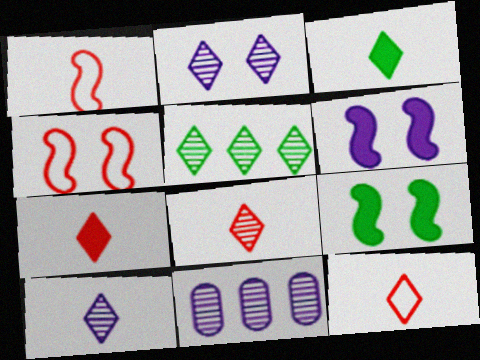[[2, 5, 8], 
[3, 4, 11], 
[3, 10, 12], 
[7, 8, 12], 
[9, 11, 12]]